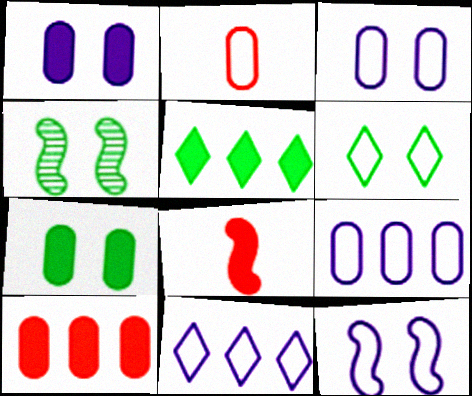[[1, 5, 8], 
[4, 6, 7]]